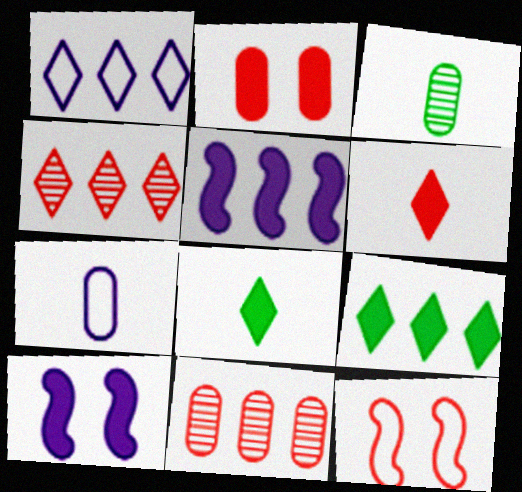[[1, 4, 9], 
[2, 5, 8], 
[6, 11, 12]]